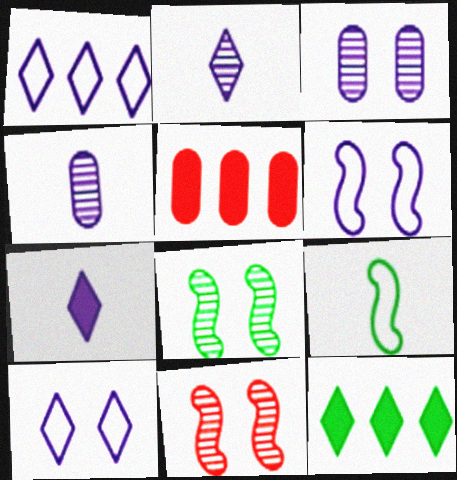[]